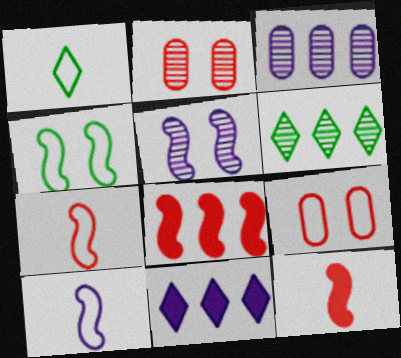[]